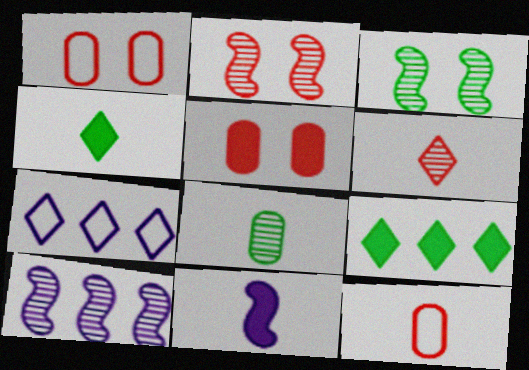[[1, 4, 10], 
[5, 9, 11]]